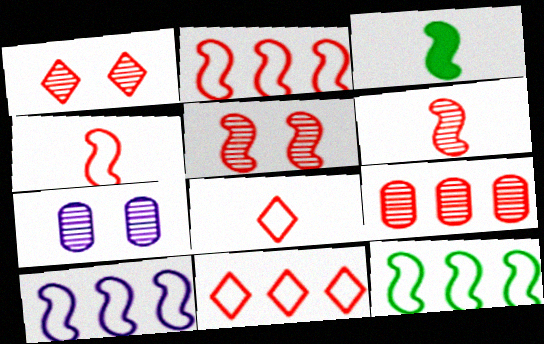[[1, 6, 9], 
[2, 10, 12], 
[3, 5, 10], 
[3, 7, 11]]